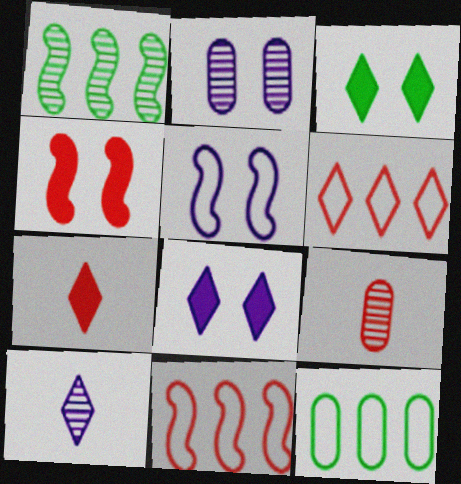[[2, 5, 8], 
[3, 6, 10], 
[4, 6, 9], 
[4, 10, 12]]